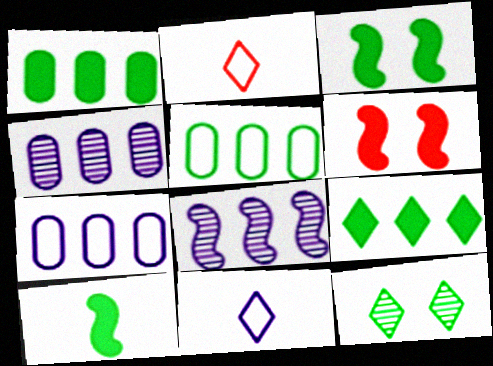[[2, 3, 4], 
[5, 10, 12]]